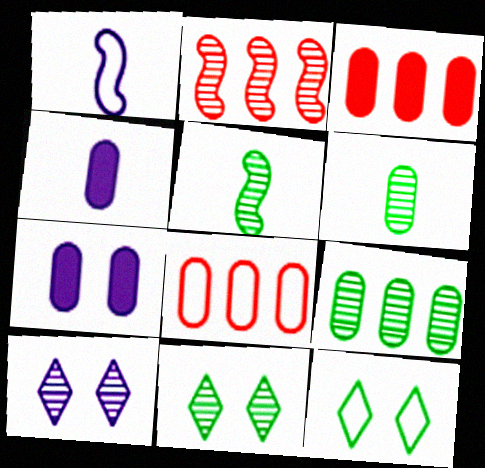[[1, 3, 11], 
[1, 8, 12], 
[2, 4, 12], 
[2, 6, 10], 
[5, 9, 11], 
[6, 7, 8]]